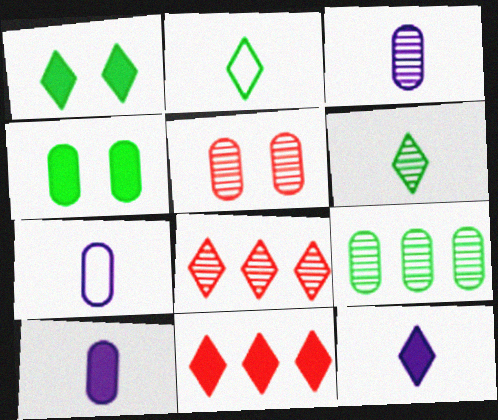[[1, 11, 12], 
[3, 5, 9], 
[3, 7, 10]]